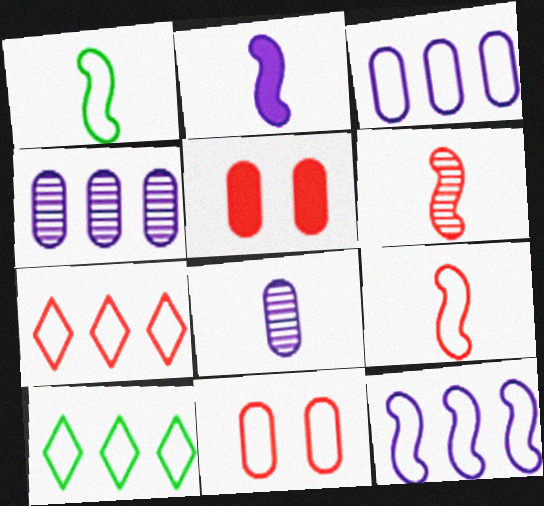[[1, 2, 6], 
[5, 6, 7], 
[7, 9, 11]]